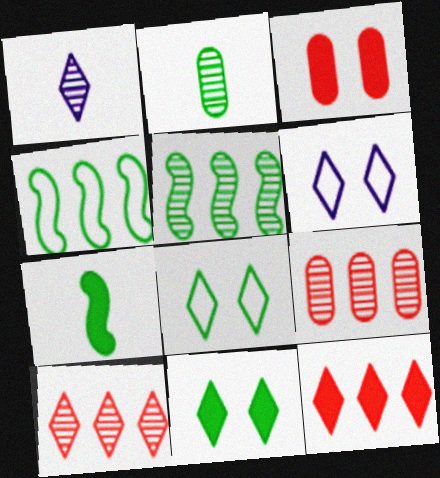[[1, 3, 4], 
[1, 8, 12], 
[2, 4, 11], 
[6, 7, 9]]